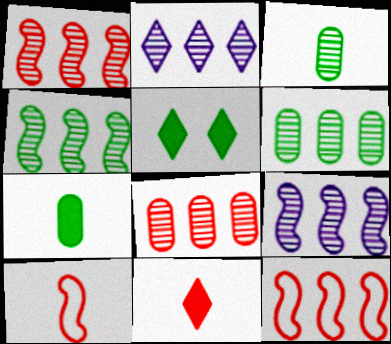[[1, 2, 6], 
[1, 4, 9], 
[2, 4, 8]]